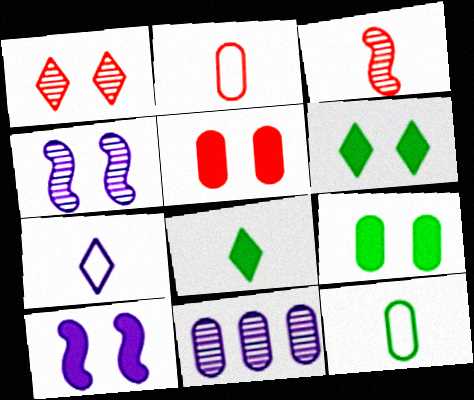[[2, 9, 11], 
[5, 6, 10], 
[5, 11, 12], 
[7, 10, 11]]